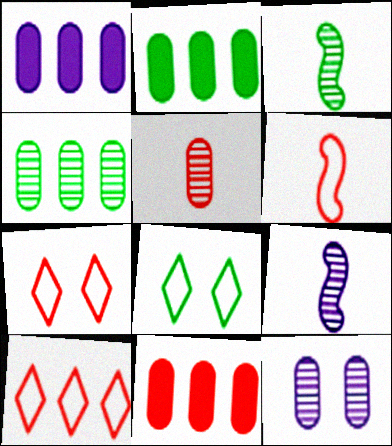[[1, 2, 11], 
[1, 3, 7], 
[2, 3, 8], 
[2, 7, 9], 
[4, 5, 12], 
[8, 9, 11]]